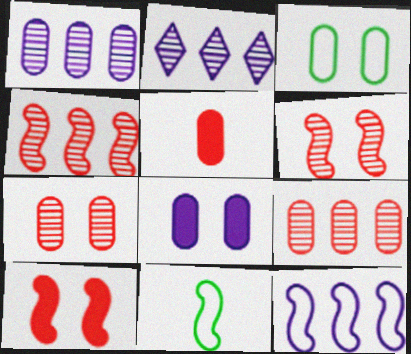[[1, 3, 5], 
[3, 7, 8]]